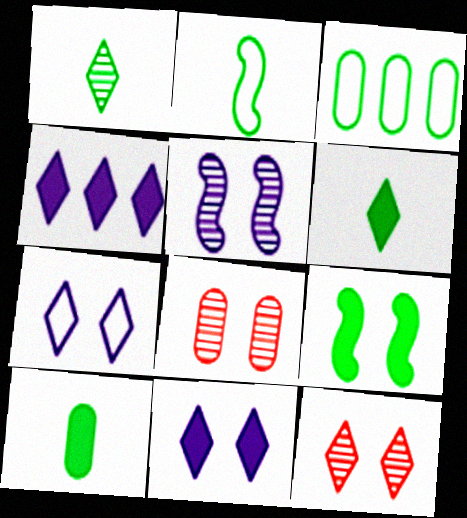[[1, 2, 10], 
[1, 3, 9], 
[2, 4, 8], 
[7, 8, 9]]